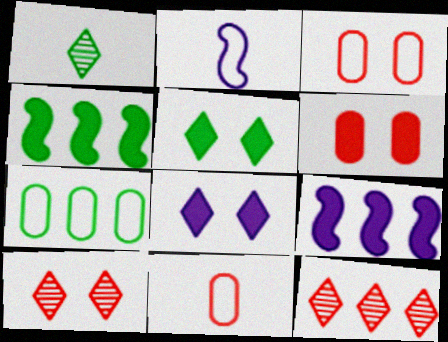[[1, 3, 9], 
[7, 9, 12]]